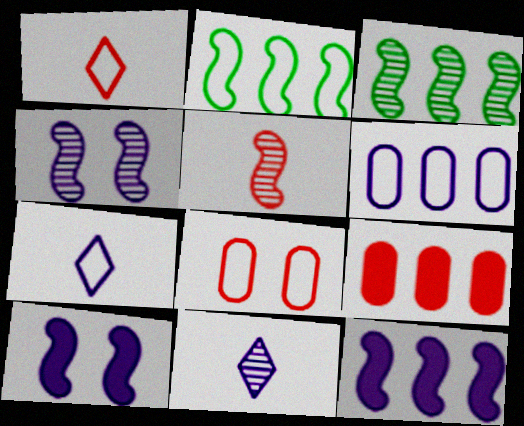[[2, 5, 10], 
[2, 7, 8], 
[3, 4, 5], 
[6, 10, 11]]